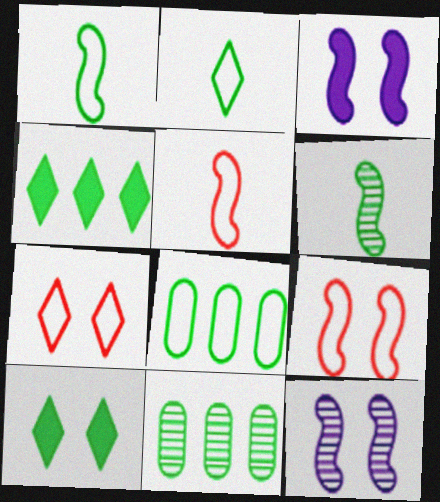[[1, 10, 11], 
[6, 8, 10]]